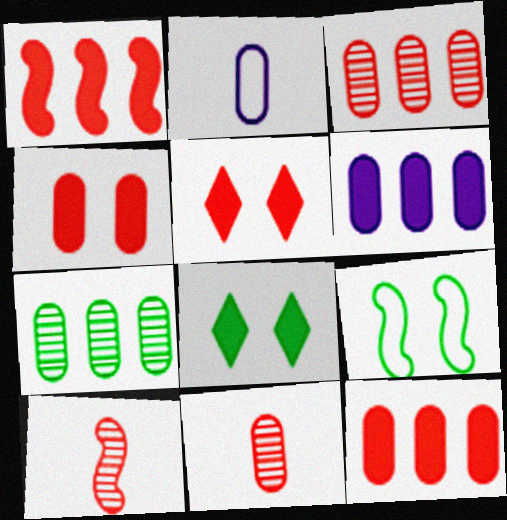[[2, 4, 7]]